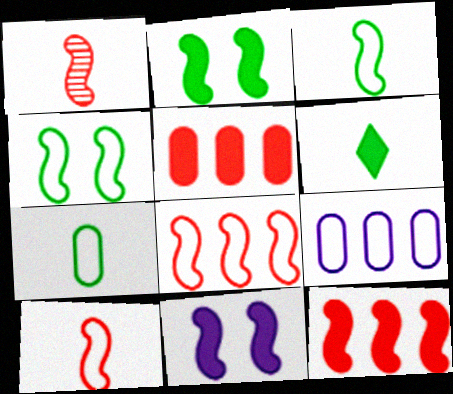[[5, 6, 11]]